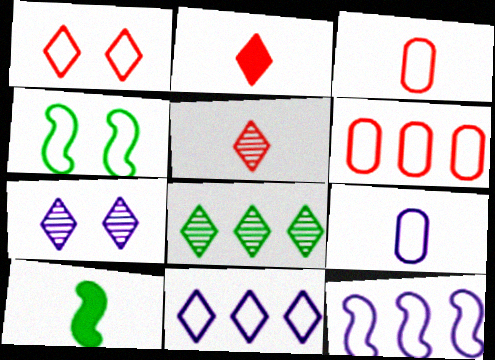[[3, 4, 11], 
[5, 7, 8], 
[5, 9, 10], 
[6, 7, 10]]